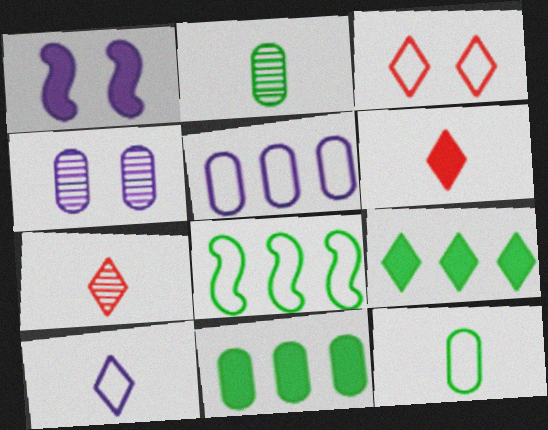[[1, 6, 11], 
[4, 6, 8]]